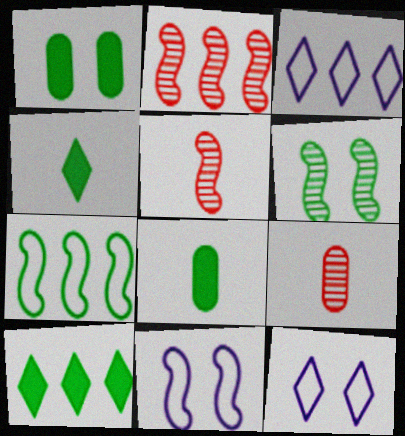[[1, 3, 5], 
[2, 8, 12], 
[9, 10, 11]]